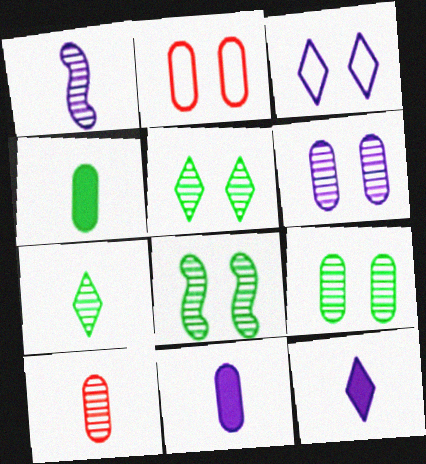[[1, 7, 10], 
[5, 8, 9]]